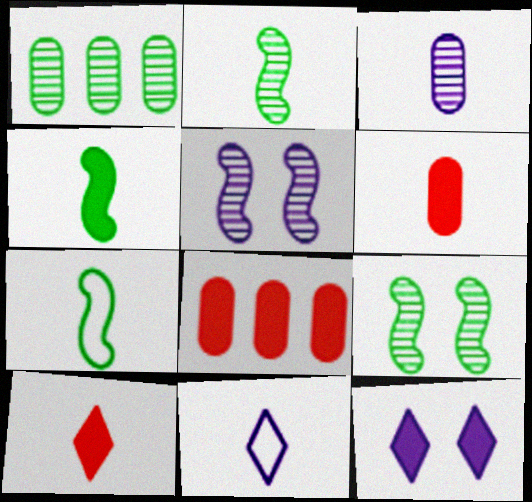[[2, 4, 7], 
[2, 6, 11], 
[3, 7, 10], 
[4, 8, 12], 
[8, 9, 11]]